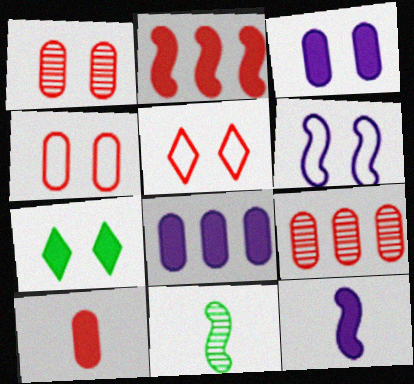[[1, 6, 7], 
[2, 6, 11], 
[4, 9, 10], 
[5, 8, 11]]